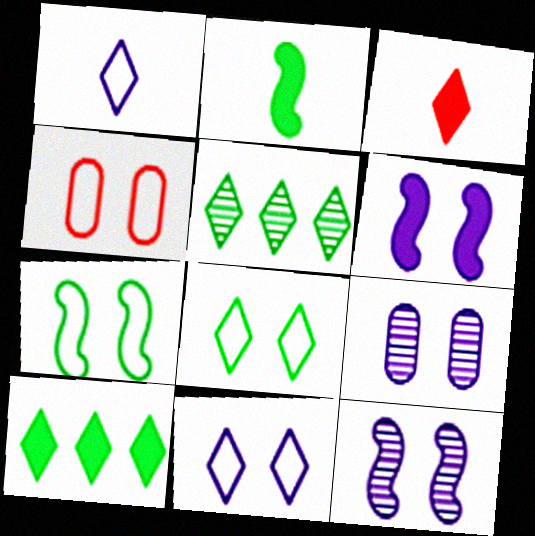[[3, 5, 11], 
[4, 7, 11], 
[6, 9, 11]]